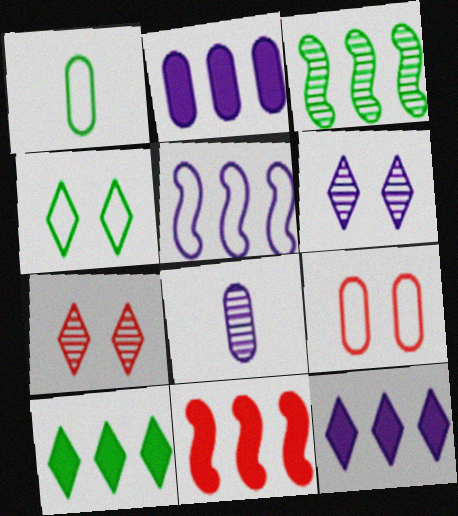[[1, 6, 11], 
[2, 10, 11], 
[3, 5, 11], 
[3, 7, 8], 
[4, 8, 11]]